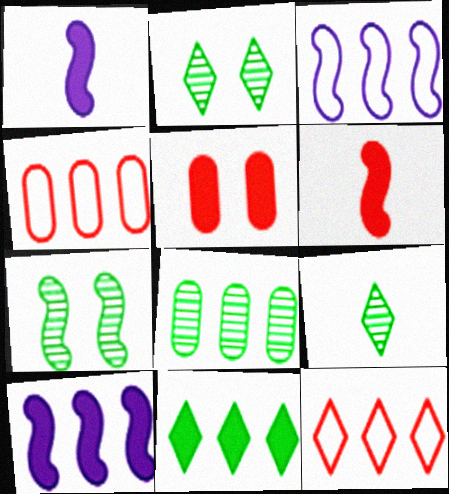[[1, 2, 4], 
[1, 5, 11], 
[3, 5, 9], 
[3, 6, 7], 
[7, 8, 9], 
[8, 10, 12]]